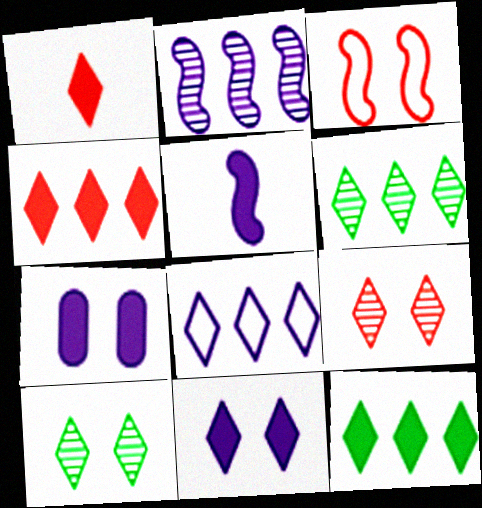[[1, 8, 10], 
[1, 11, 12], 
[3, 7, 10], 
[4, 6, 8]]